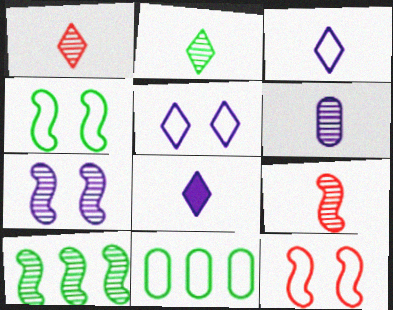[[2, 6, 9], 
[3, 11, 12], 
[7, 9, 10]]